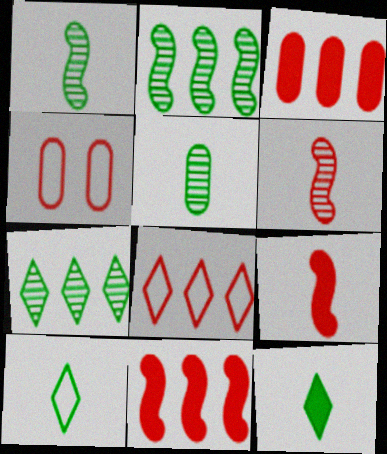[]